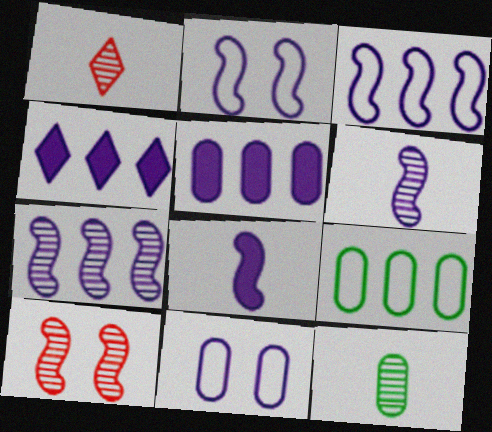[[1, 6, 12], 
[2, 7, 8], 
[4, 6, 11]]